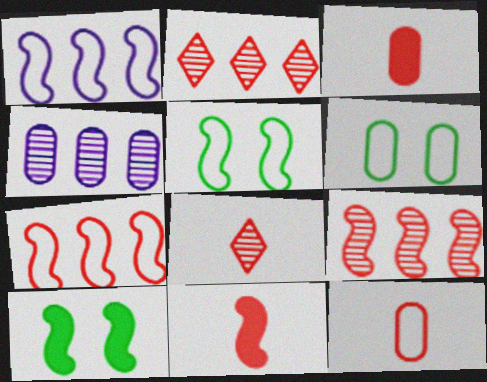[[3, 4, 6], 
[8, 11, 12]]